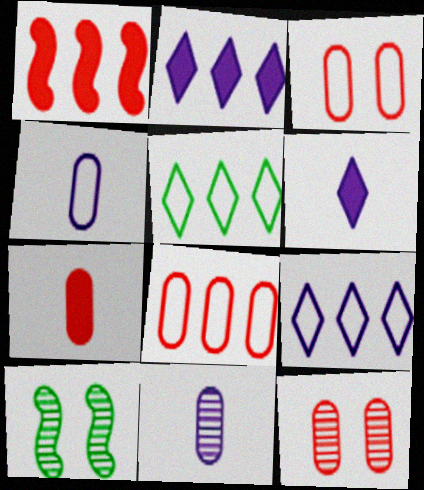[[6, 8, 10], 
[7, 8, 12], 
[7, 9, 10]]